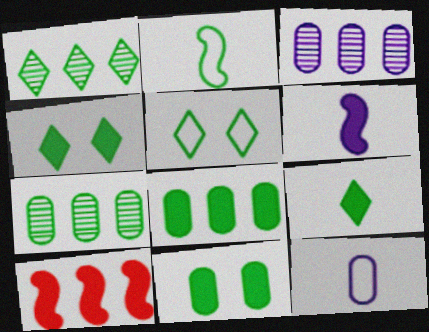[[1, 2, 11], 
[1, 5, 9], 
[2, 4, 7]]